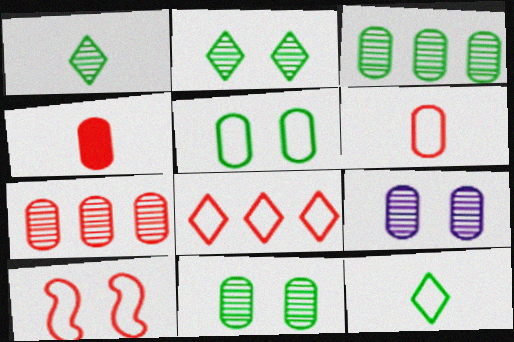[[6, 8, 10]]